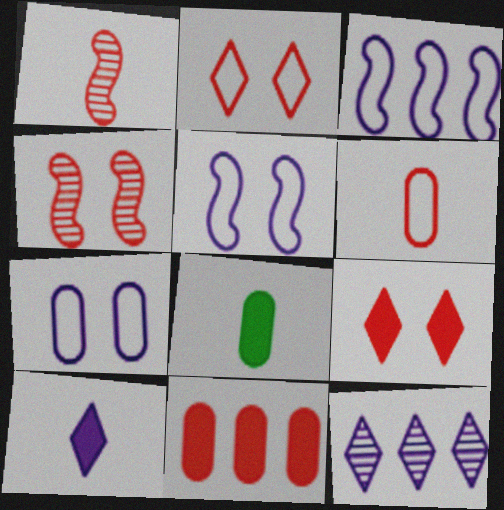[[1, 2, 11]]